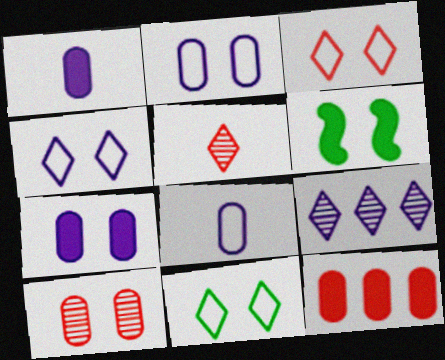[[3, 4, 11], 
[4, 6, 10]]